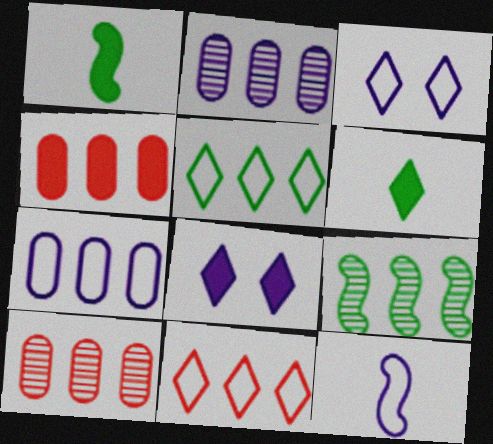[[1, 3, 10], 
[1, 4, 8], 
[2, 8, 12], 
[3, 7, 12]]